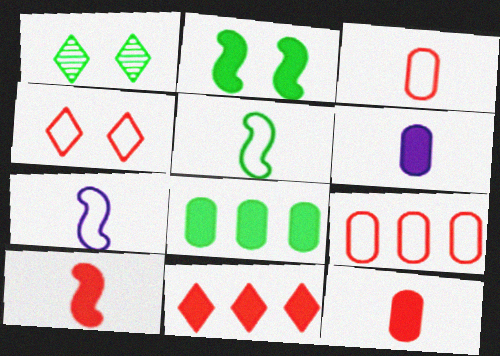[[1, 5, 8], 
[2, 6, 11]]